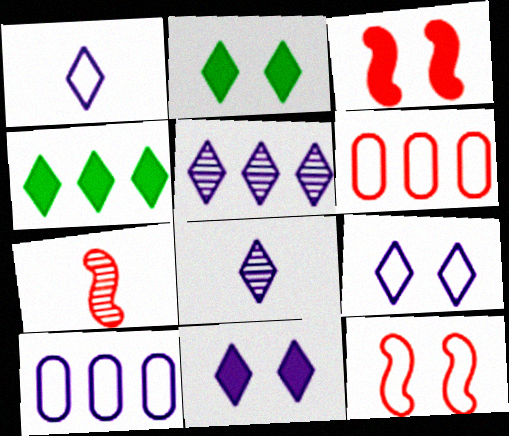[[1, 5, 11], 
[2, 7, 10]]